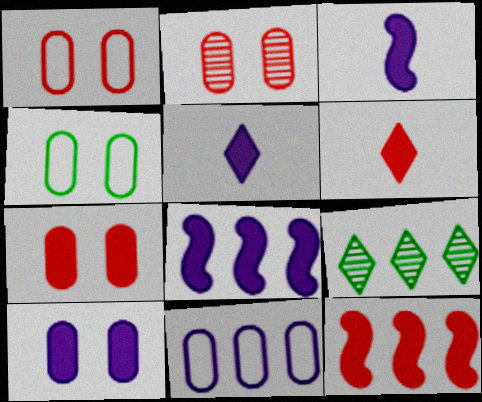[[1, 2, 7], 
[1, 3, 9], 
[2, 4, 10], 
[5, 8, 10], 
[6, 7, 12], 
[9, 11, 12]]